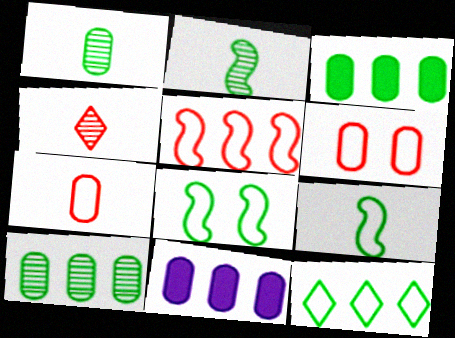[[1, 6, 11], 
[4, 8, 11]]